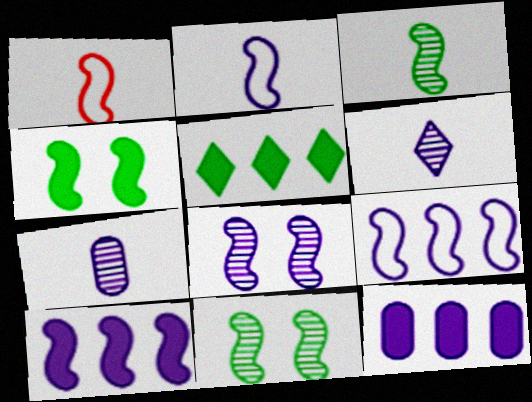[[1, 10, 11], 
[2, 8, 10]]